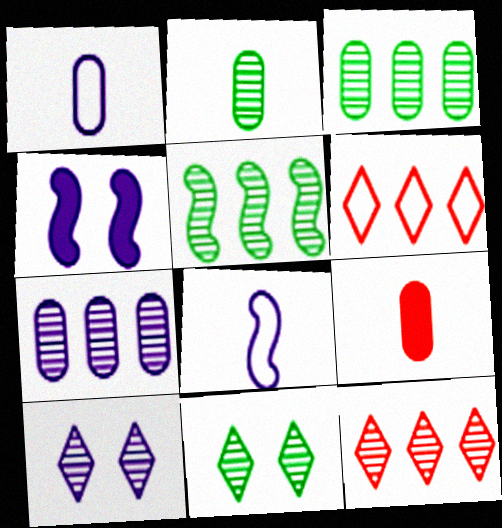[[1, 2, 9], 
[2, 4, 6], 
[2, 5, 11], 
[5, 7, 12]]